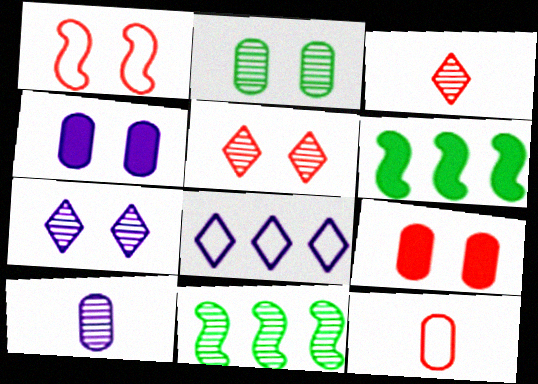[[1, 5, 9], 
[5, 10, 11], 
[6, 7, 12]]